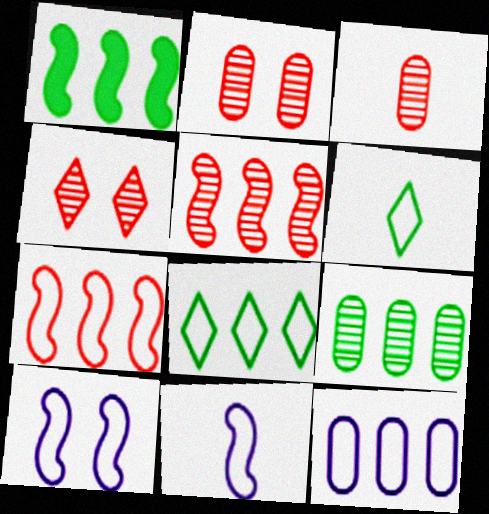[[1, 8, 9], 
[3, 4, 5], 
[7, 8, 12]]